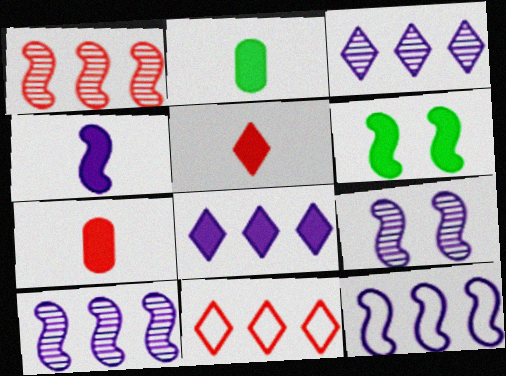[[2, 4, 5], 
[2, 9, 11], 
[4, 9, 12], 
[6, 7, 8]]